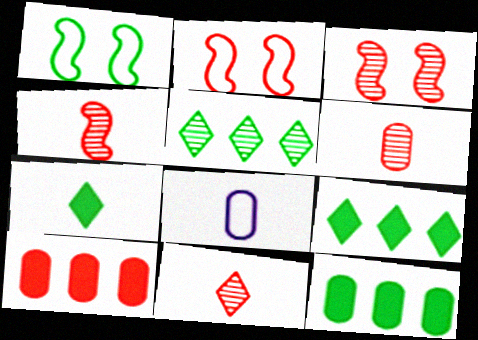[[2, 10, 11], 
[3, 8, 9], 
[4, 6, 11], 
[4, 7, 8]]